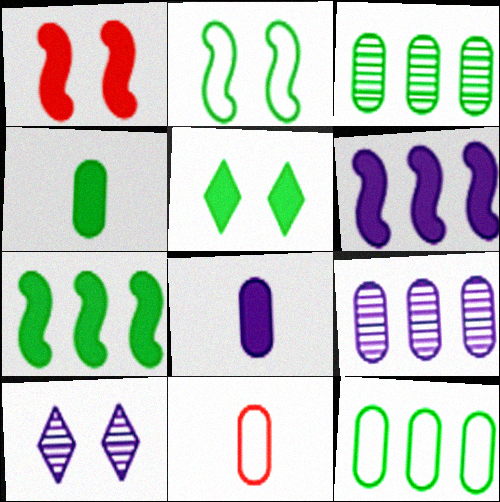[[4, 5, 7], 
[7, 10, 11]]